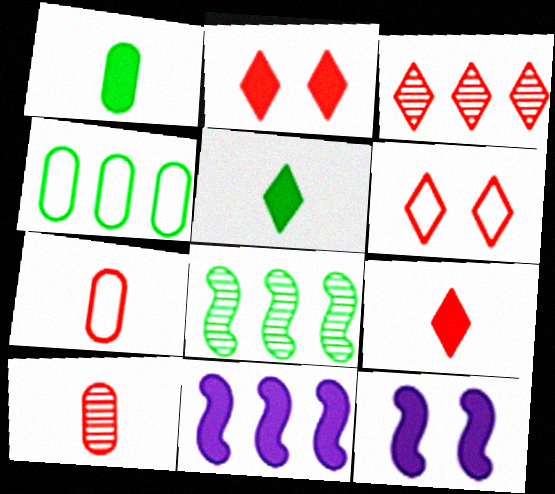[[1, 2, 11], 
[3, 4, 11], 
[3, 6, 9]]